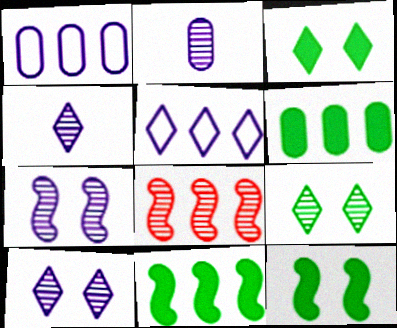[[2, 8, 9], 
[5, 6, 8]]